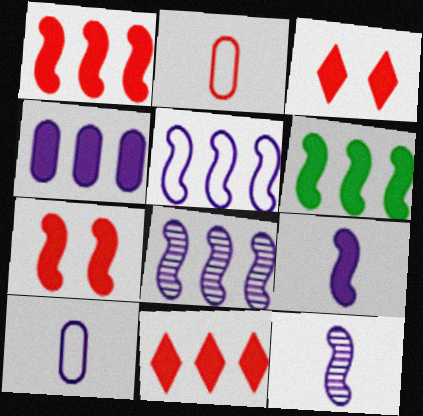[[4, 6, 11], 
[6, 7, 9]]